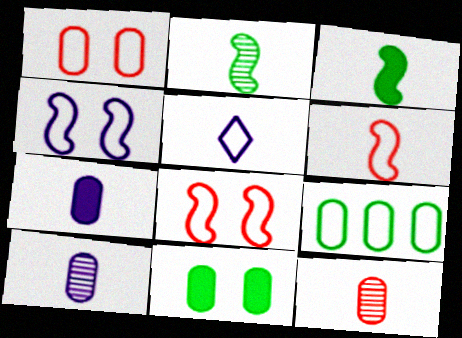[[3, 5, 12], 
[5, 8, 9]]